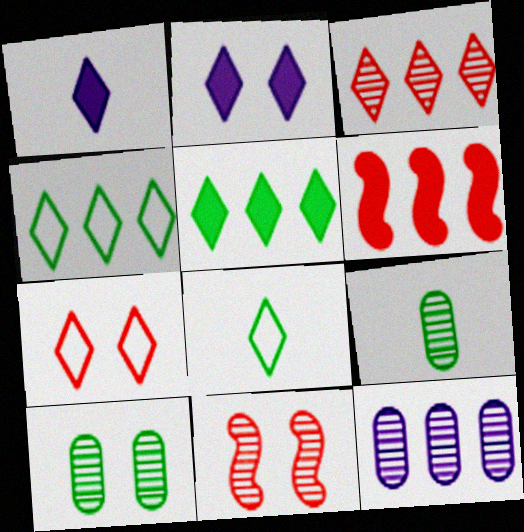[[2, 3, 8], 
[4, 6, 12]]